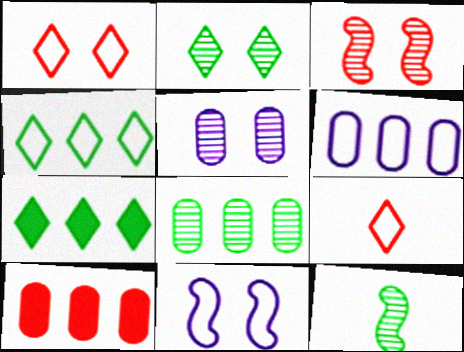[[2, 3, 5], 
[2, 8, 12], 
[3, 9, 10], 
[6, 8, 10]]